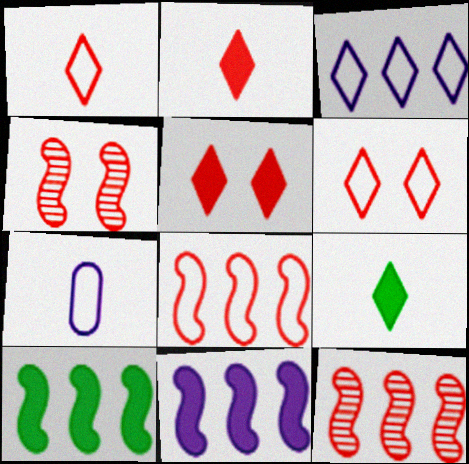[]